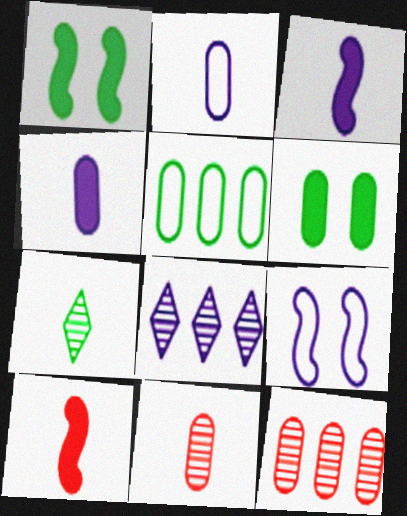[[1, 5, 7], 
[2, 6, 12], 
[2, 7, 10], 
[4, 8, 9]]